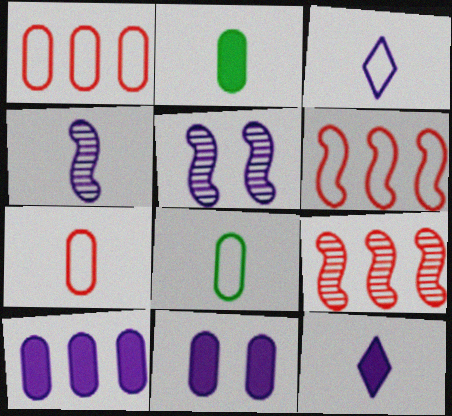[[3, 5, 10]]